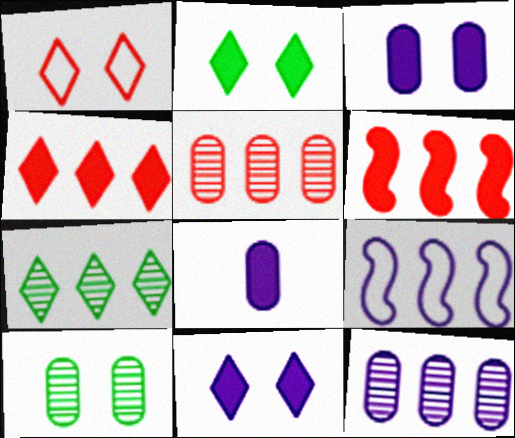[[2, 6, 8]]